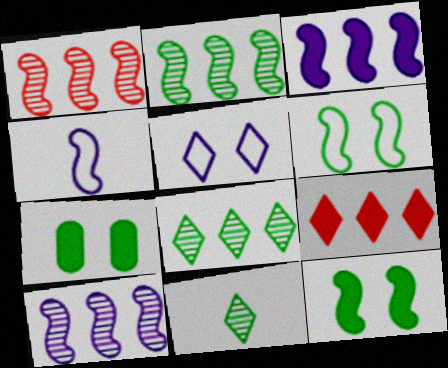[[1, 2, 10], 
[1, 4, 12], 
[5, 9, 11]]